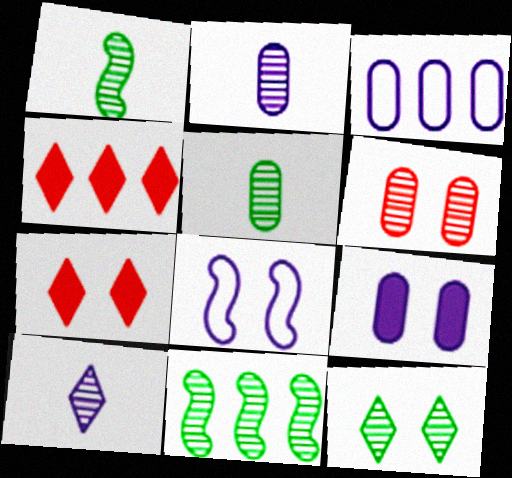[[1, 3, 7], 
[2, 3, 9], 
[3, 4, 11], 
[4, 5, 8], 
[5, 11, 12], 
[6, 10, 11]]